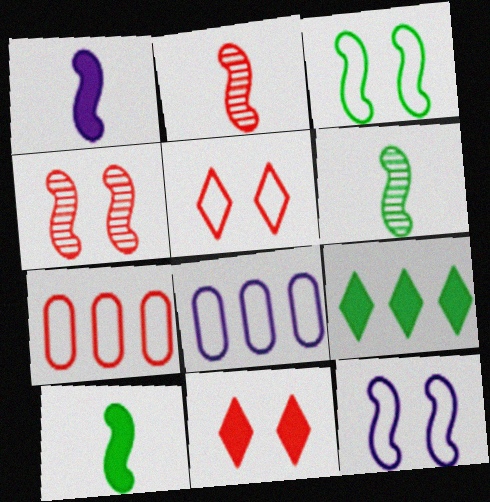[[2, 7, 11], 
[6, 8, 11]]